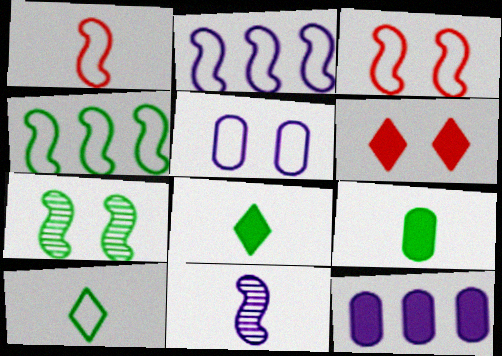[[5, 6, 7]]